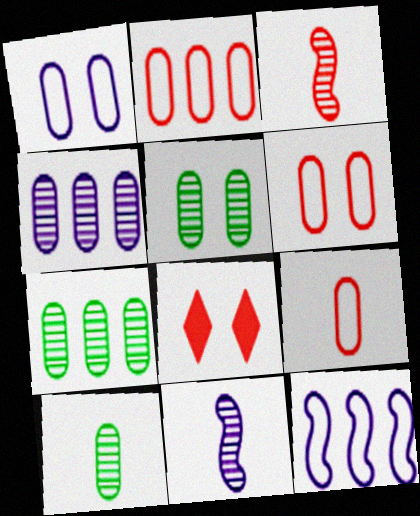[[2, 3, 8], 
[2, 6, 9], 
[5, 7, 10], 
[8, 10, 12]]